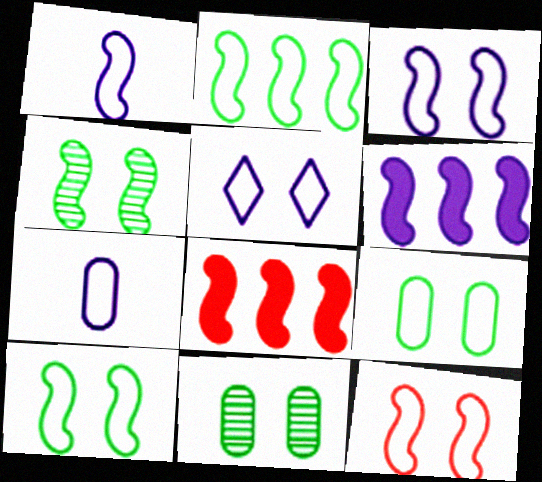[[1, 2, 12], 
[1, 4, 8], 
[3, 10, 12], 
[5, 9, 12]]